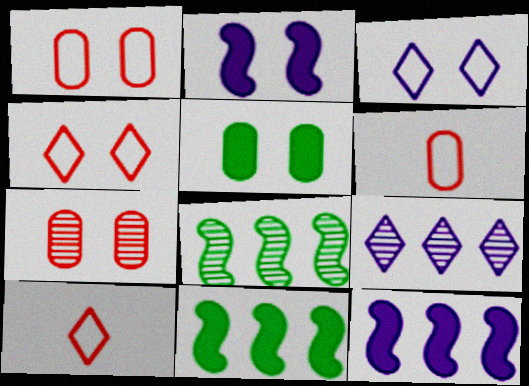[]